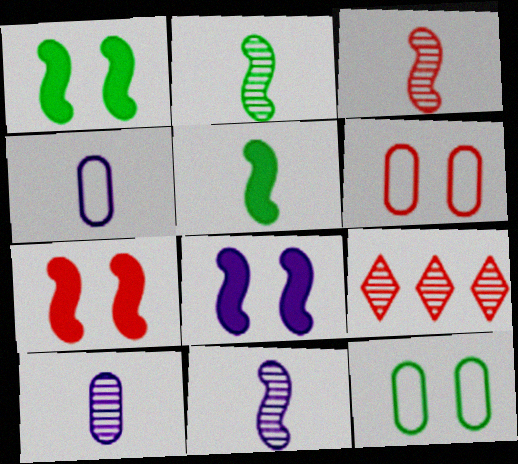[[1, 4, 9], 
[1, 7, 8], 
[2, 3, 11]]